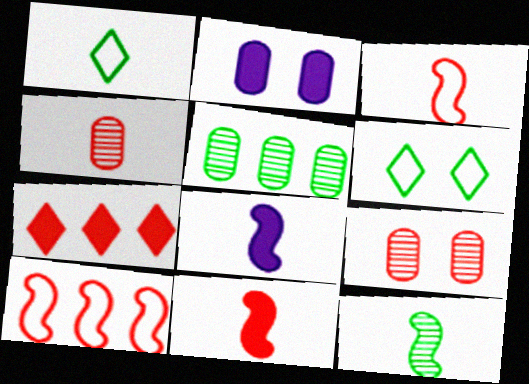[[1, 4, 8], 
[3, 7, 9], 
[3, 8, 12]]